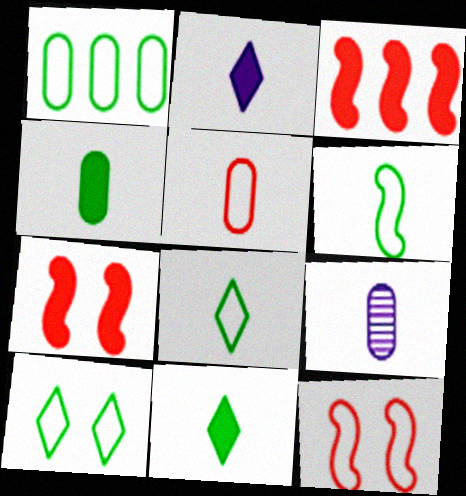[[1, 6, 10], 
[3, 9, 10], 
[4, 5, 9]]